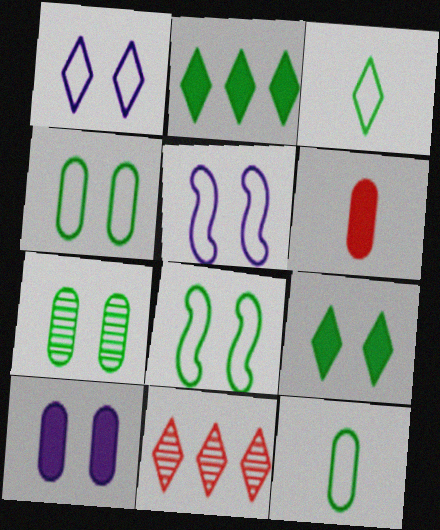[[7, 8, 9]]